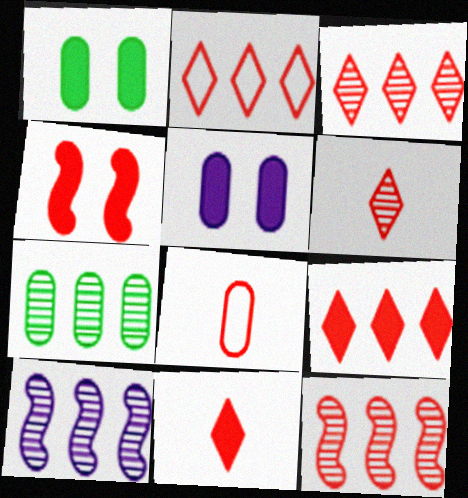[[2, 3, 9], 
[3, 4, 8], 
[3, 7, 10], 
[5, 7, 8]]